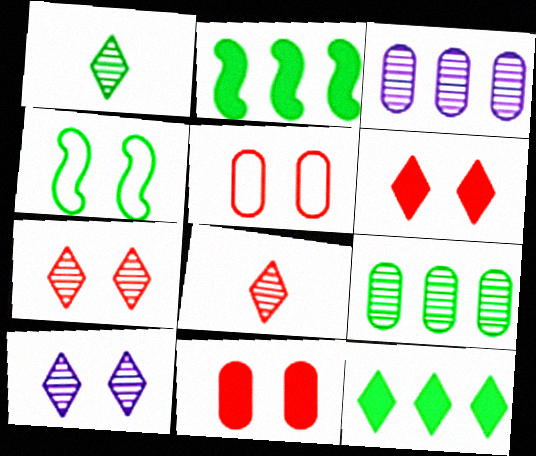[[4, 10, 11]]